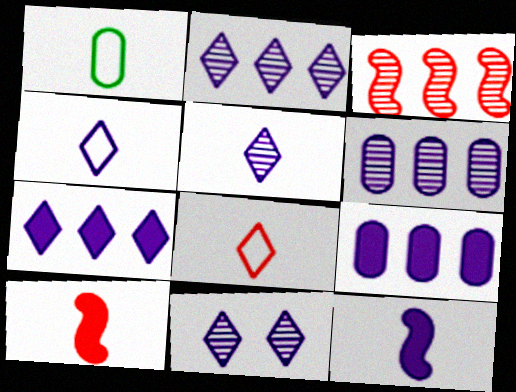[[1, 5, 10], 
[2, 5, 11], 
[4, 7, 11]]